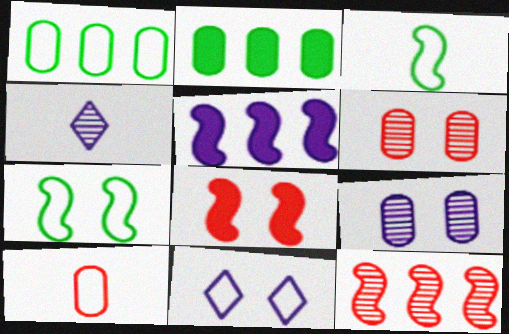[[1, 4, 8], 
[2, 9, 10]]